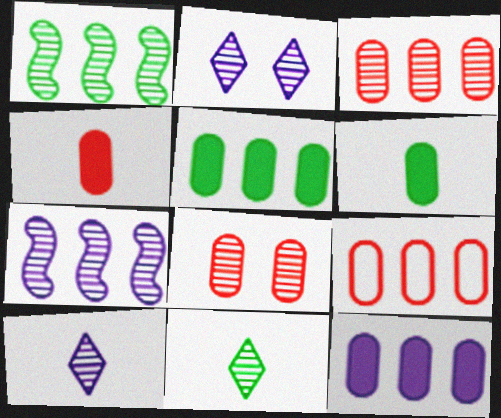[[1, 8, 10], 
[4, 8, 9], 
[7, 8, 11]]